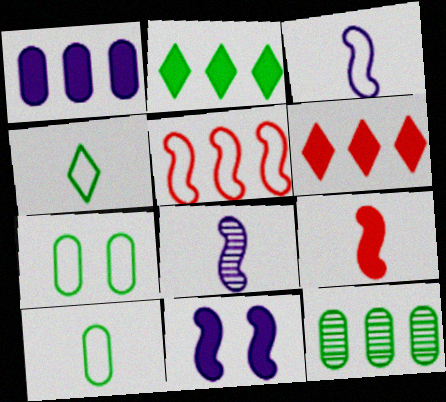[[6, 7, 8]]